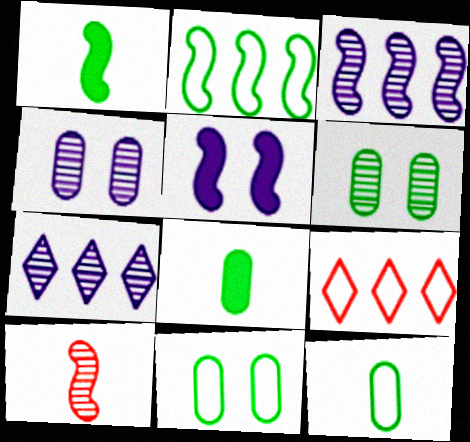[[1, 4, 9], 
[2, 5, 10], 
[6, 7, 10]]